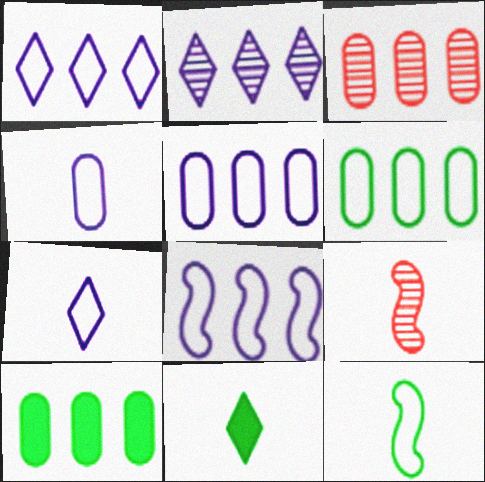[[1, 5, 8], 
[3, 5, 10], 
[4, 9, 11]]